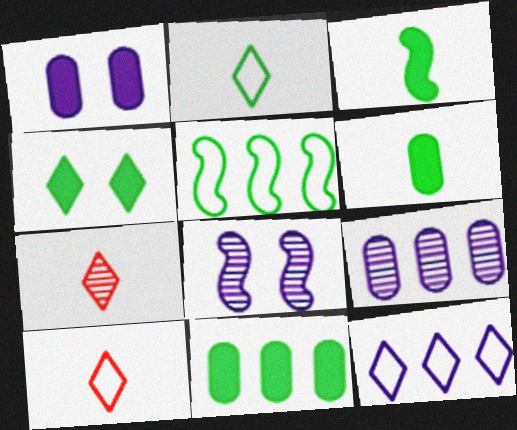[[1, 5, 7], 
[3, 4, 11], 
[4, 7, 12], 
[8, 10, 11]]